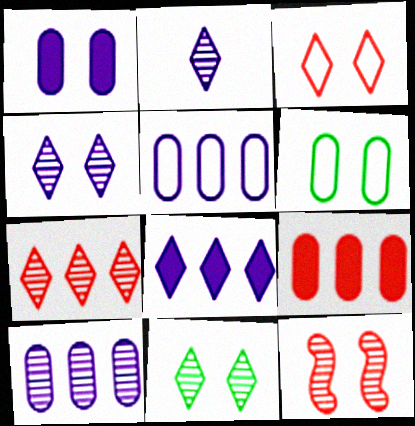[[2, 7, 11]]